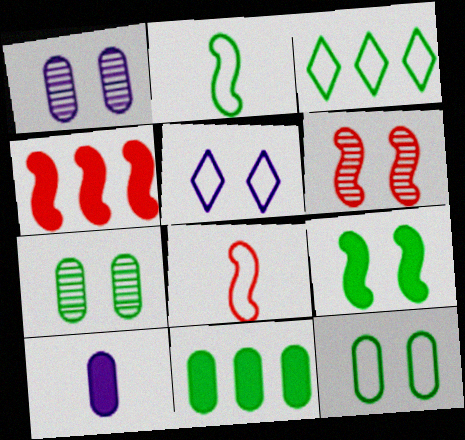[[2, 3, 12], 
[3, 6, 10], 
[4, 6, 8]]